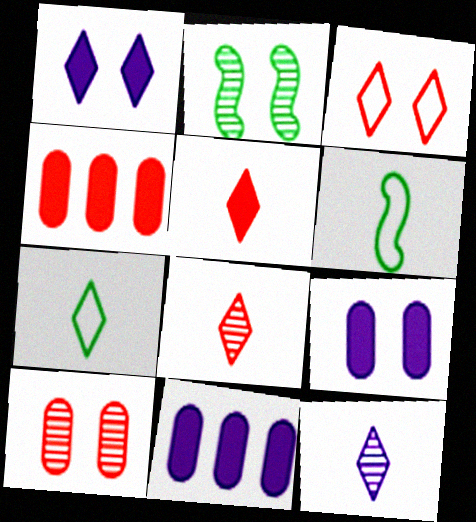[[2, 3, 9], 
[5, 7, 12]]